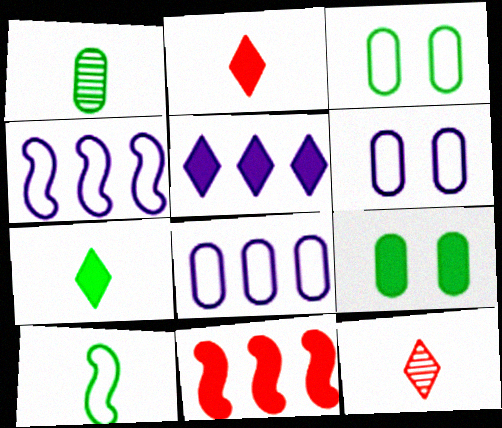[[1, 7, 10], 
[4, 9, 12]]